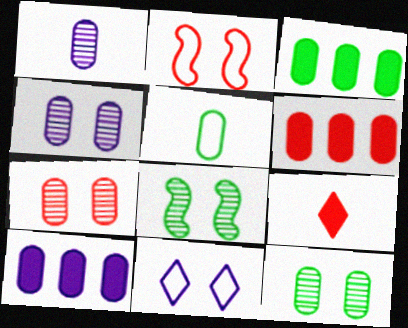[[3, 5, 12], 
[3, 6, 10], 
[4, 5, 6], 
[4, 7, 12], 
[5, 7, 10]]